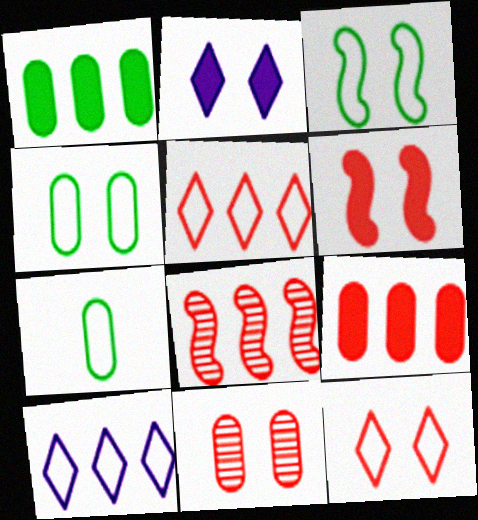[[1, 8, 10], 
[2, 3, 11], 
[2, 7, 8], 
[5, 8, 9], 
[6, 11, 12]]